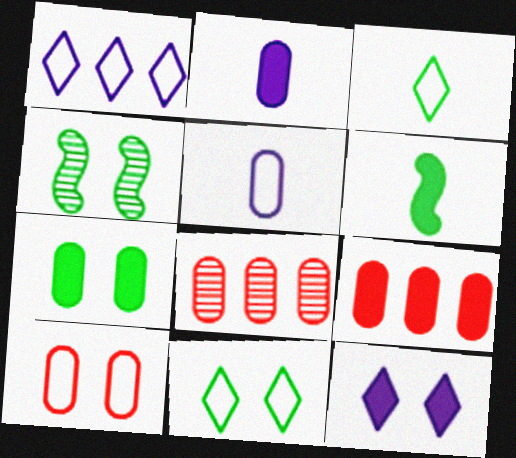[[2, 7, 9], 
[4, 7, 11], 
[4, 10, 12], 
[5, 7, 8], 
[6, 9, 12]]